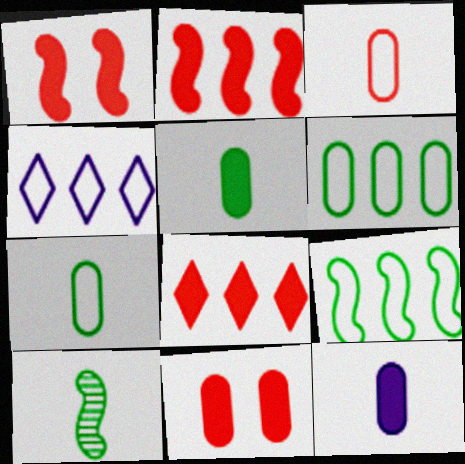[[4, 10, 11]]